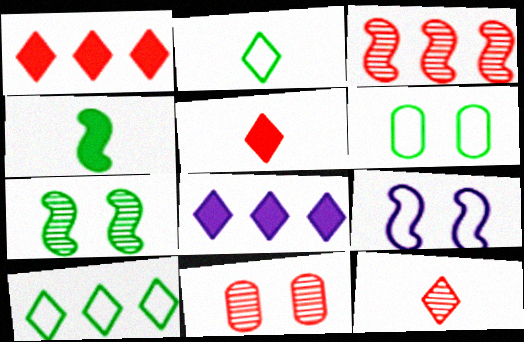[[3, 4, 9], 
[3, 11, 12]]